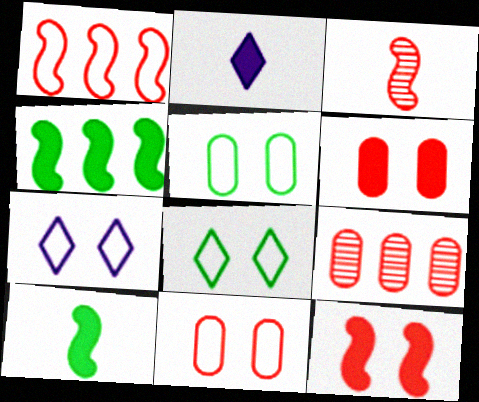[[1, 3, 12], 
[2, 4, 6], 
[7, 9, 10]]